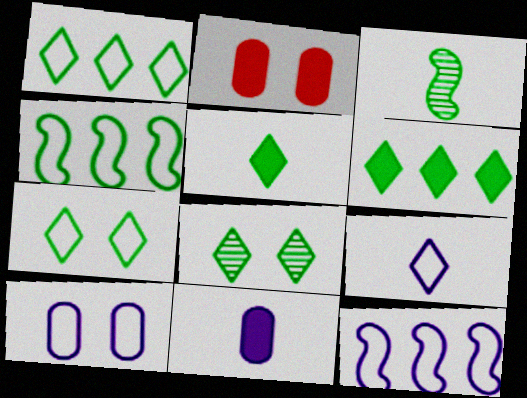[[1, 5, 8], 
[9, 10, 12]]